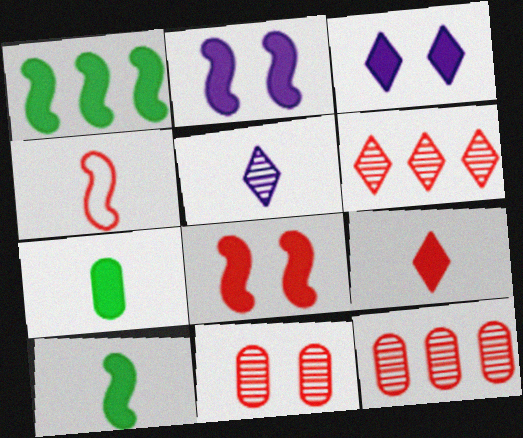[[4, 5, 7]]